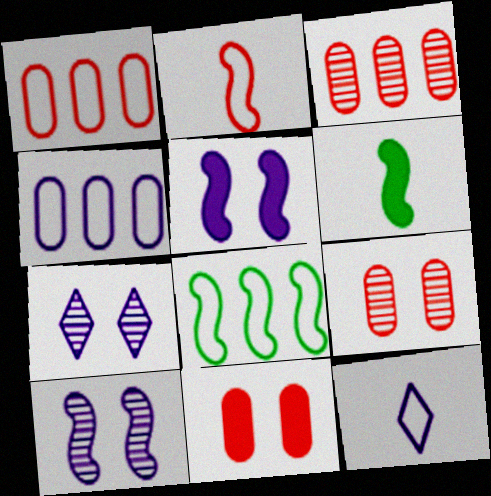[[1, 6, 7]]